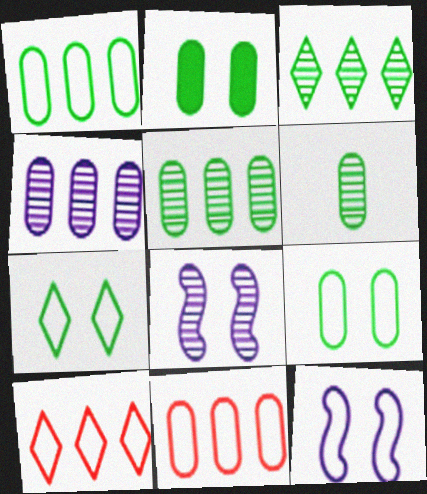[[1, 2, 6]]